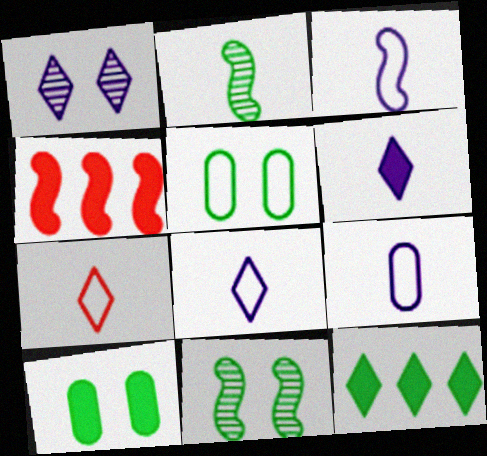[[1, 7, 12], 
[2, 5, 12], 
[3, 4, 11], 
[3, 8, 9], 
[4, 6, 10]]